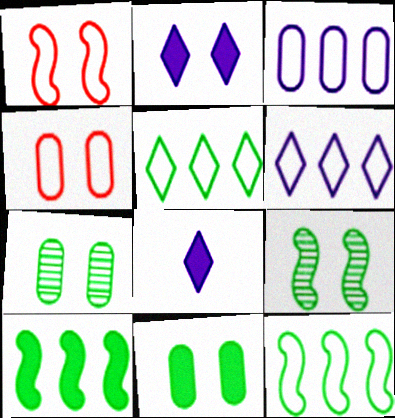[[1, 2, 7], 
[2, 4, 9]]